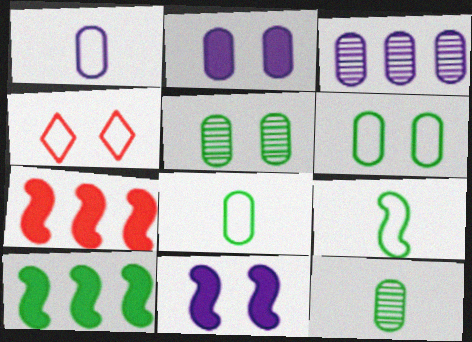[[1, 2, 3], 
[4, 5, 11]]